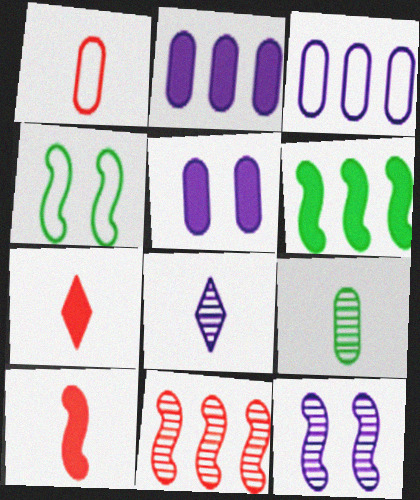[[5, 6, 7]]